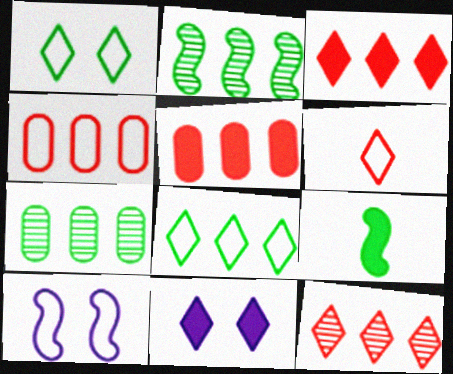[[1, 7, 9], 
[5, 9, 11]]